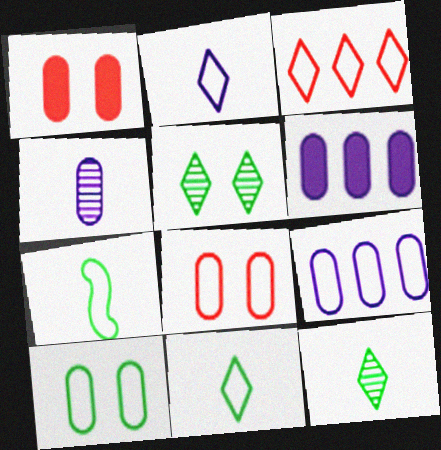[]